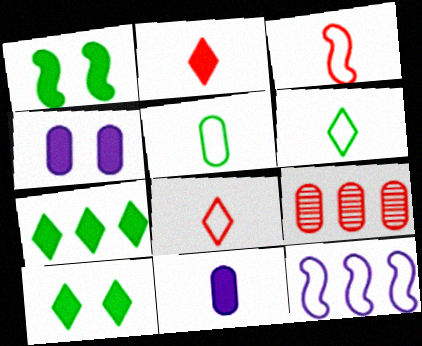[[4, 5, 9], 
[7, 9, 12]]